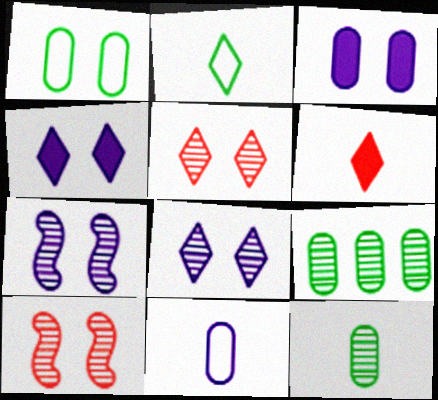[[1, 4, 10]]